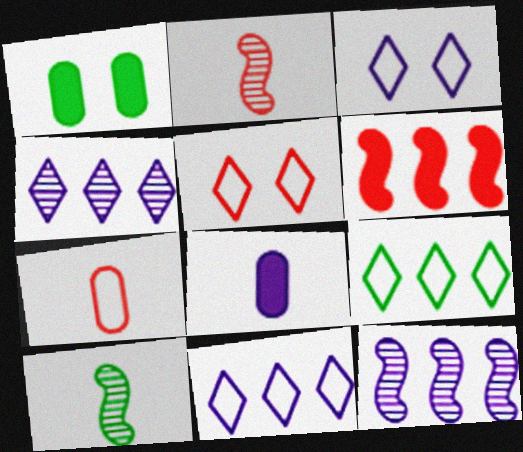[[1, 2, 11], 
[1, 9, 10], 
[3, 8, 12]]